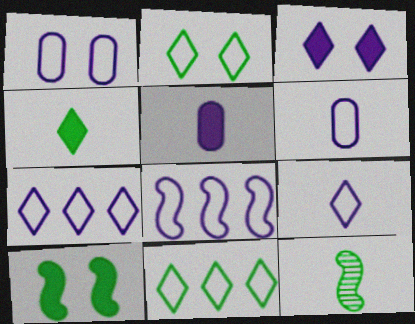[[1, 8, 9]]